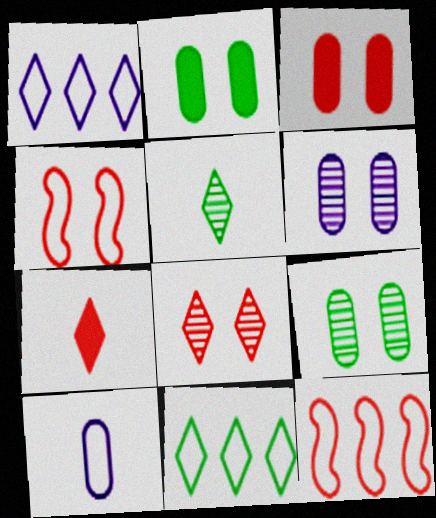[[3, 4, 8], 
[4, 10, 11]]